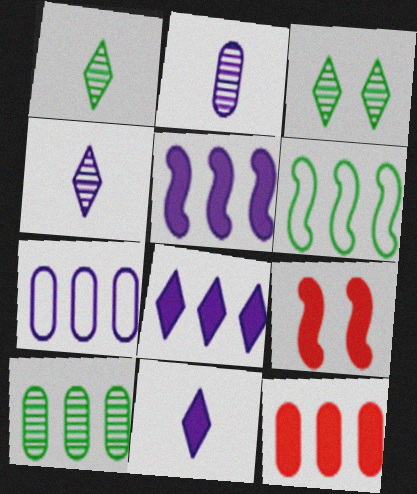[[1, 7, 9], 
[7, 10, 12]]